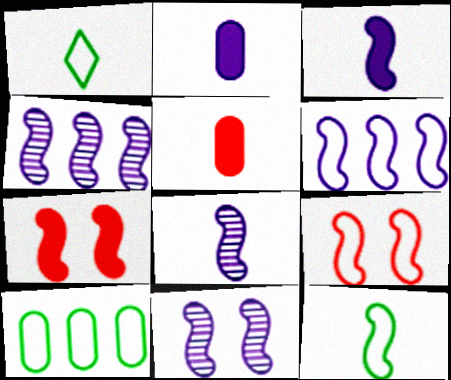[[1, 5, 8], 
[3, 6, 11], 
[4, 7, 12], 
[4, 8, 11], 
[6, 9, 12]]